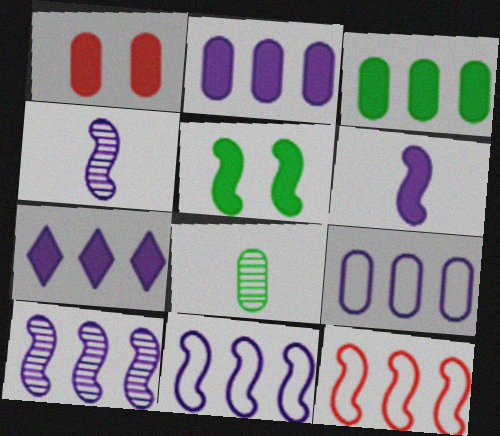[[1, 8, 9], 
[4, 5, 12], 
[7, 9, 10]]